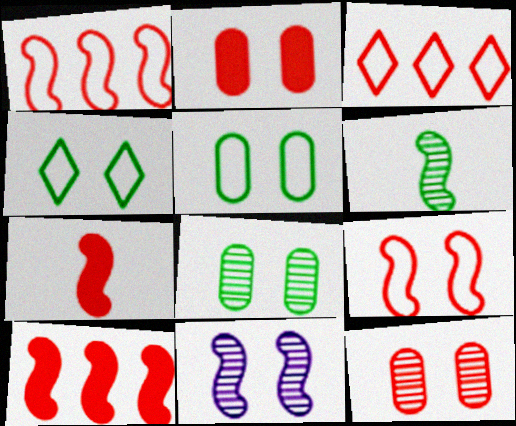[[2, 4, 11], 
[3, 7, 12]]